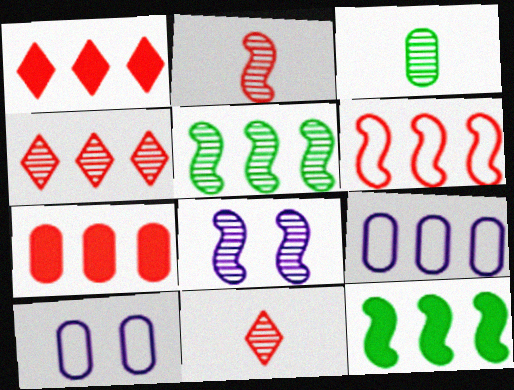[[1, 5, 9], 
[2, 5, 8], 
[3, 4, 8], 
[3, 7, 10], 
[4, 6, 7], 
[4, 9, 12], 
[10, 11, 12]]